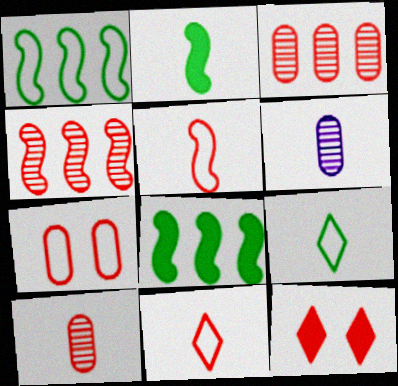[[1, 6, 12], 
[2, 6, 11], 
[3, 5, 12]]